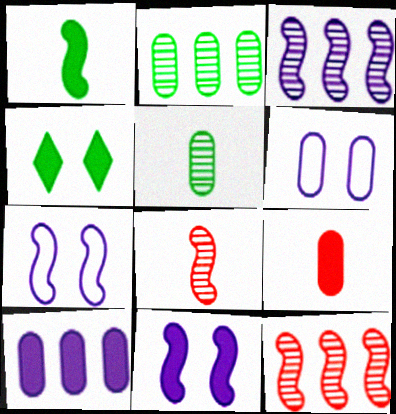[[1, 7, 12], 
[2, 6, 9]]